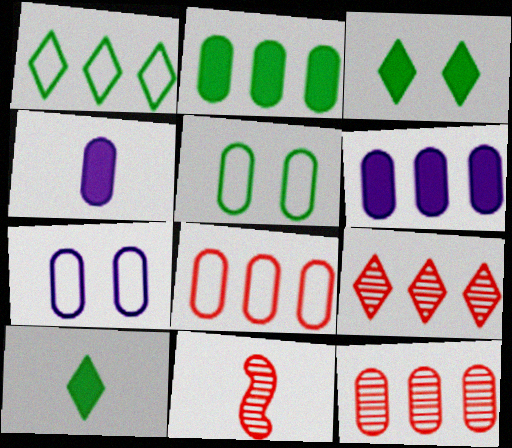[[4, 5, 12]]